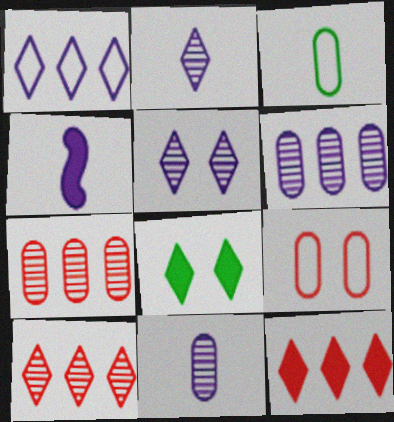[]